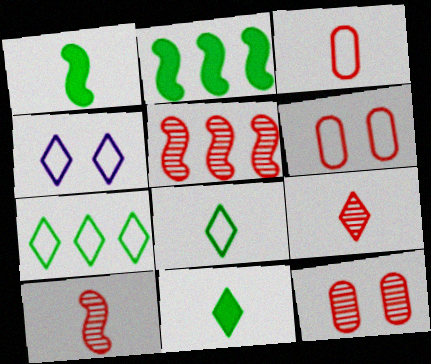[[5, 9, 12]]